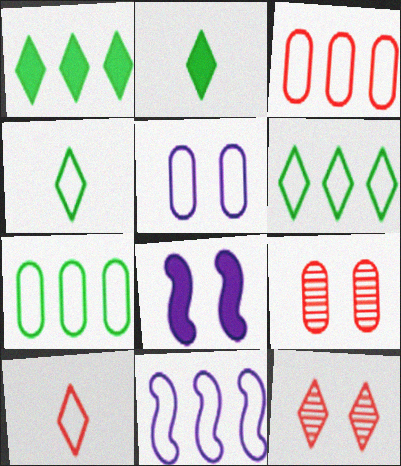[[2, 9, 11], 
[3, 6, 11]]